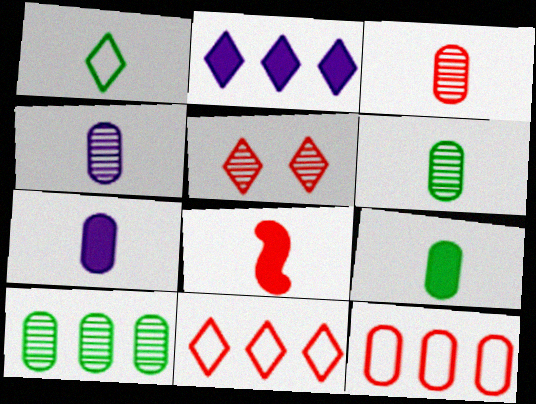[[1, 2, 5], 
[1, 4, 8], 
[3, 4, 6], 
[5, 8, 12]]